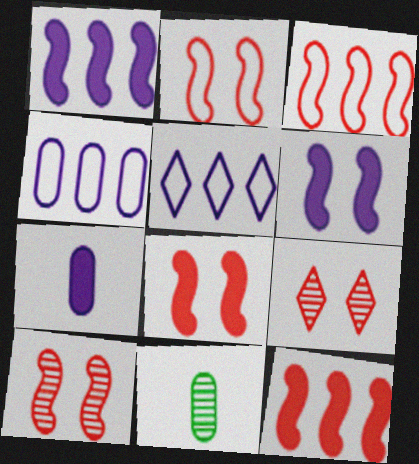[[2, 8, 10], 
[5, 8, 11]]